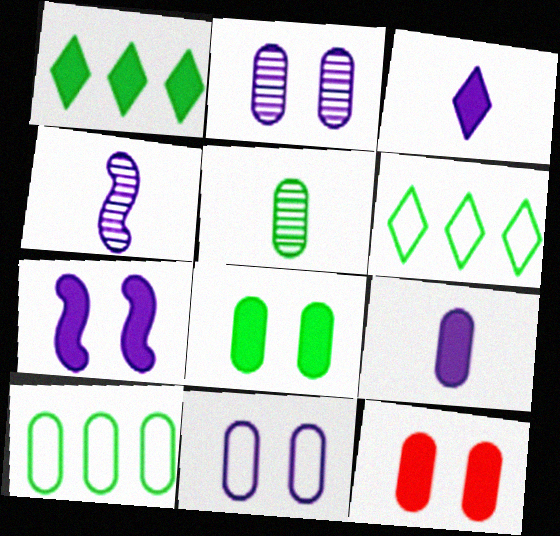[[4, 6, 12], 
[5, 8, 10]]